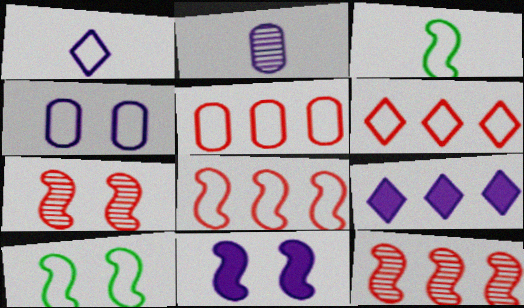[[1, 5, 10], 
[3, 4, 6], 
[3, 11, 12], 
[5, 6, 8], 
[7, 10, 11]]